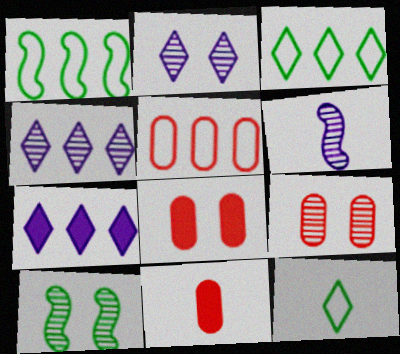[[1, 2, 11], 
[2, 9, 10], 
[3, 6, 8], 
[5, 9, 11], 
[6, 11, 12]]